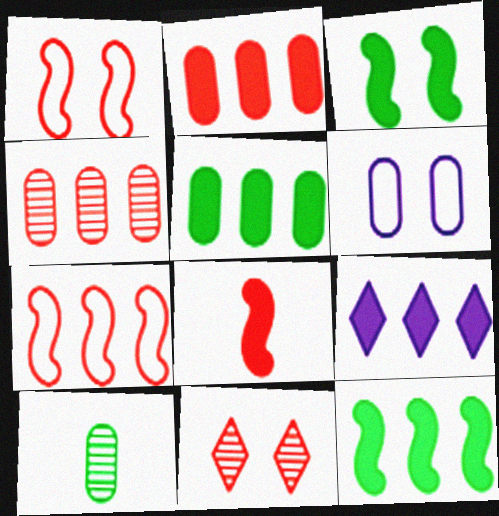[[1, 9, 10], 
[2, 6, 10], 
[2, 9, 12], 
[3, 6, 11]]